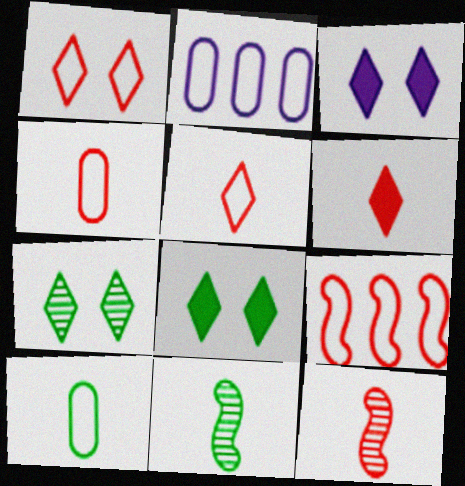[[1, 3, 7], 
[1, 4, 9], 
[2, 8, 12], 
[4, 6, 12]]